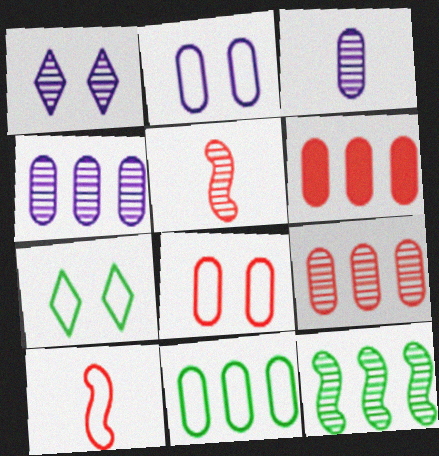[[4, 6, 11]]